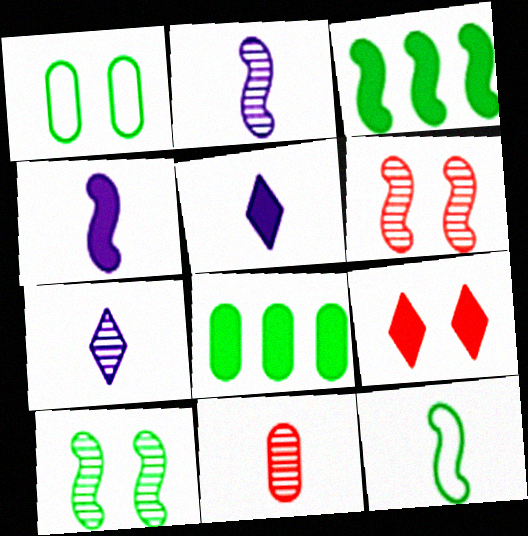[[3, 10, 12], 
[4, 8, 9], 
[5, 11, 12]]